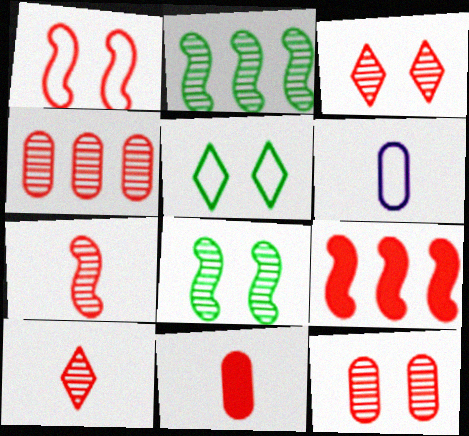[[1, 7, 9], 
[3, 4, 7]]